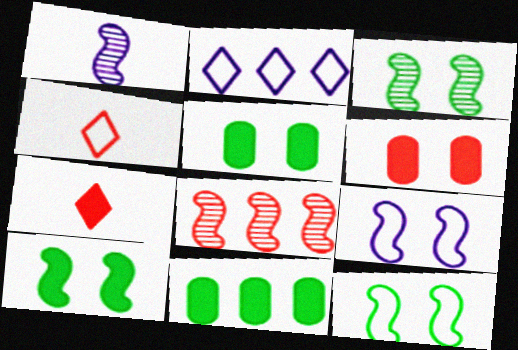[[1, 3, 8], 
[2, 8, 11], 
[3, 10, 12], 
[4, 6, 8]]